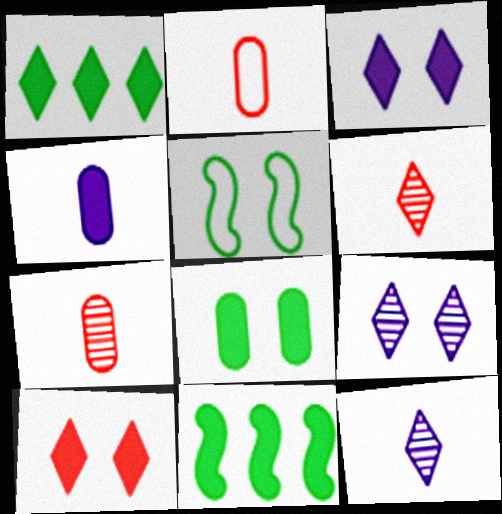[[2, 9, 11], 
[4, 10, 11]]